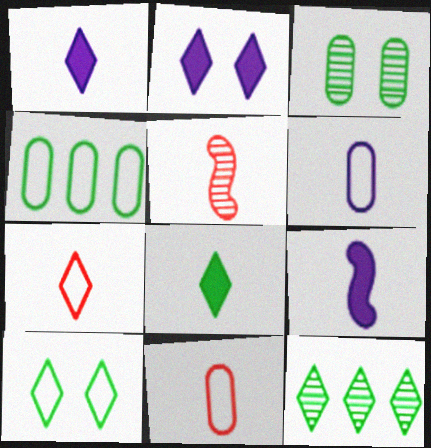[[2, 4, 5], 
[2, 7, 12], 
[5, 6, 8], 
[8, 10, 12]]